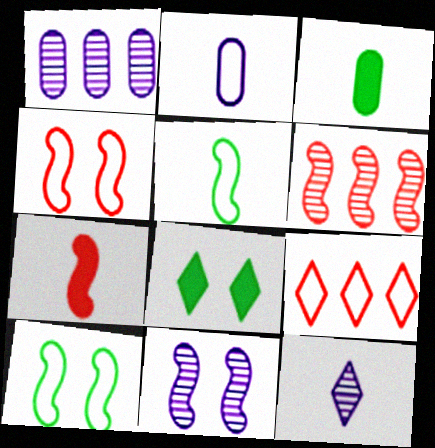[[1, 11, 12], 
[2, 6, 8], 
[2, 9, 10], 
[3, 9, 11], 
[4, 6, 7], 
[8, 9, 12]]